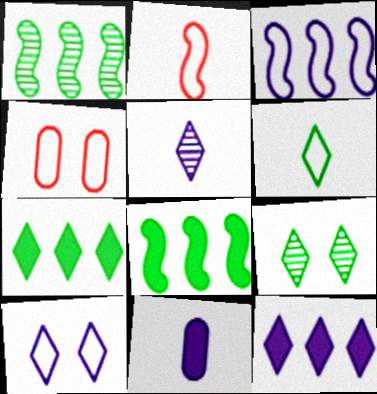[[3, 4, 6], 
[4, 5, 8], 
[5, 10, 12], 
[6, 7, 9]]